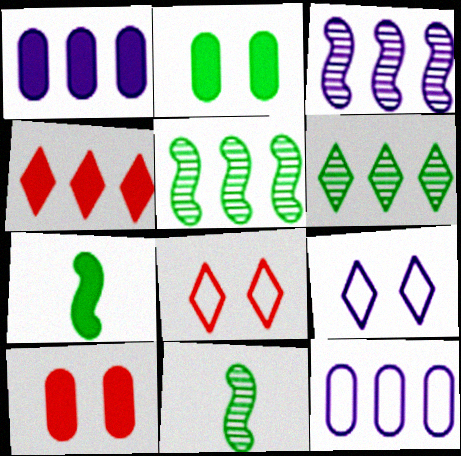[[1, 8, 11], 
[4, 5, 12]]